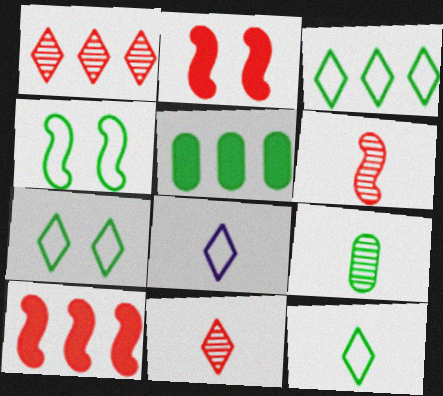[[3, 7, 12]]